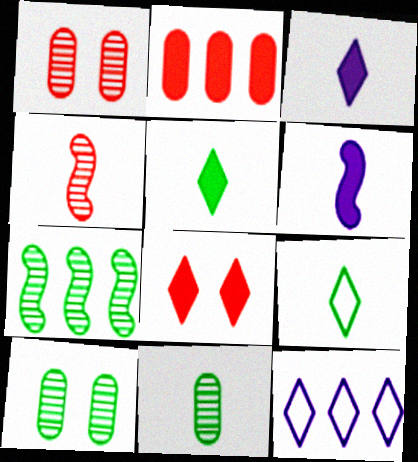[[2, 7, 12]]